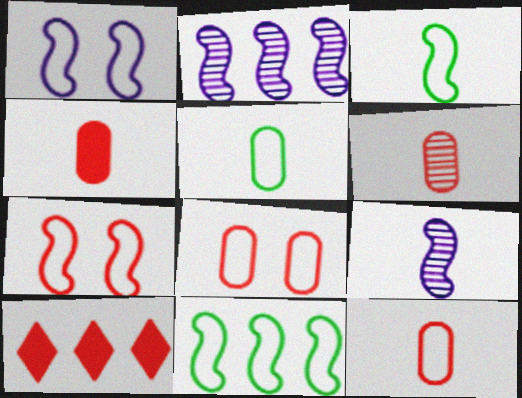[[4, 6, 12], 
[6, 7, 10]]